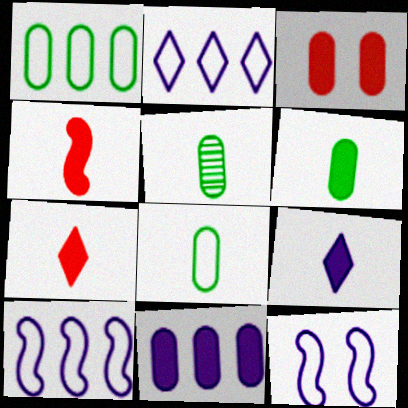[[3, 6, 11], 
[4, 6, 9], 
[5, 6, 8]]